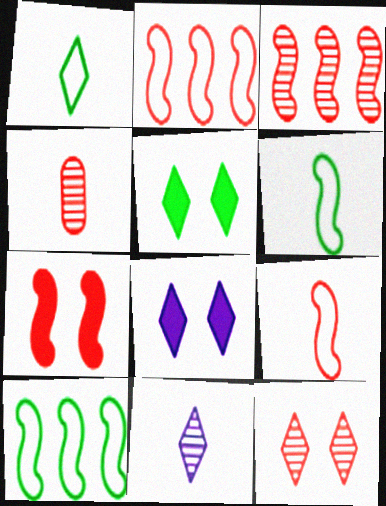[[3, 4, 12], 
[3, 7, 9], 
[4, 8, 10]]